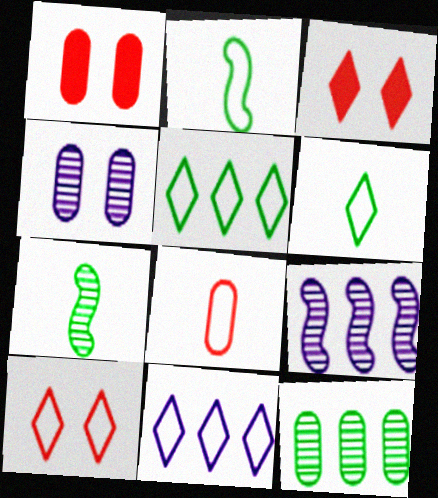[[1, 6, 9], 
[1, 7, 11], 
[6, 10, 11]]